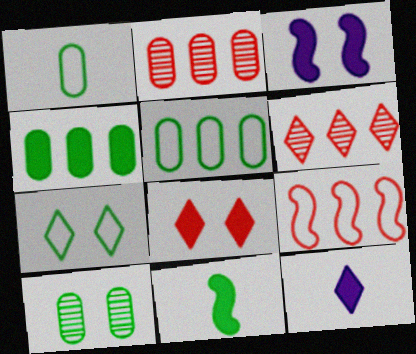[[1, 3, 6], 
[1, 4, 10], 
[6, 7, 12], 
[9, 10, 12]]